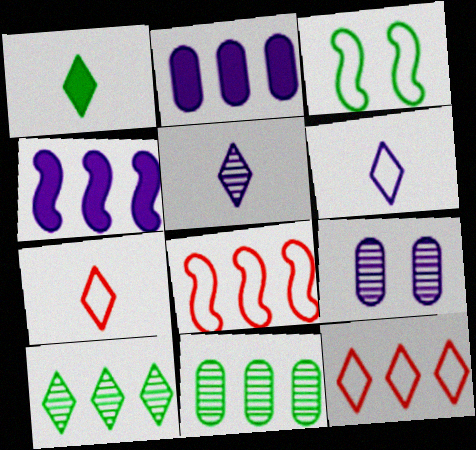[[1, 3, 11], 
[1, 5, 7], 
[1, 8, 9], 
[2, 8, 10], 
[4, 6, 9], 
[4, 11, 12]]